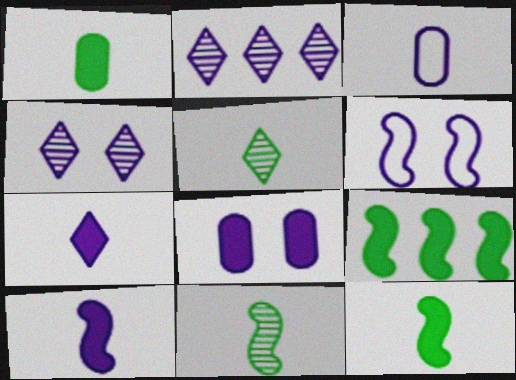[[4, 6, 8]]